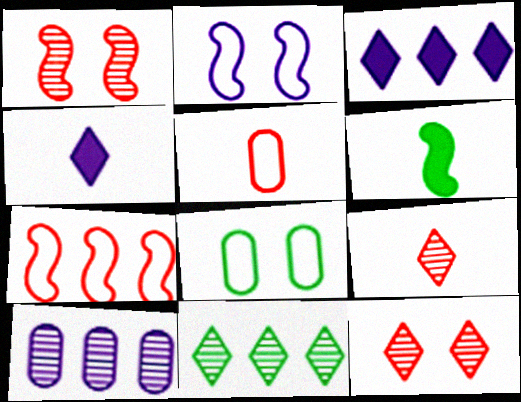[[2, 4, 10], 
[6, 8, 11]]